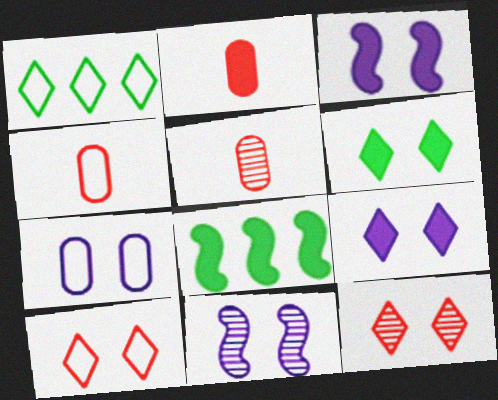[[1, 2, 11], 
[1, 3, 5], 
[2, 4, 5], 
[2, 8, 9], 
[7, 9, 11]]